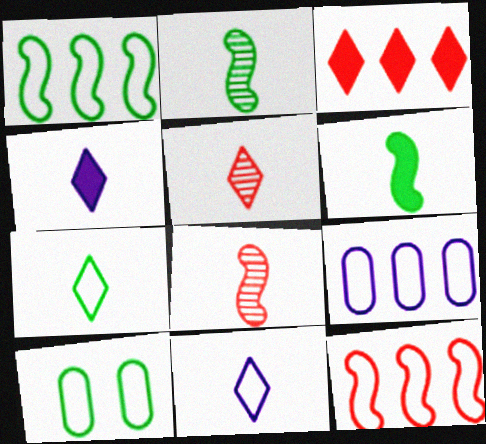[[1, 7, 10], 
[4, 5, 7], 
[10, 11, 12]]